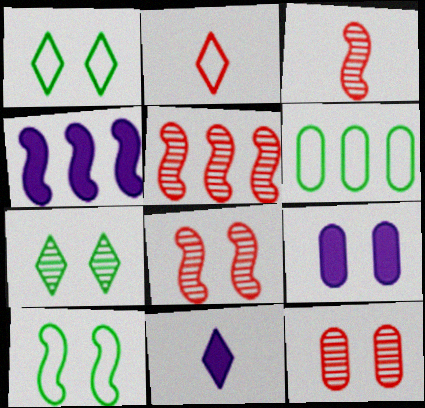[[1, 8, 9], 
[3, 4, 10], 
[3, 5, 8], 
[4, 9, 11], 
[6, 8, 11]]